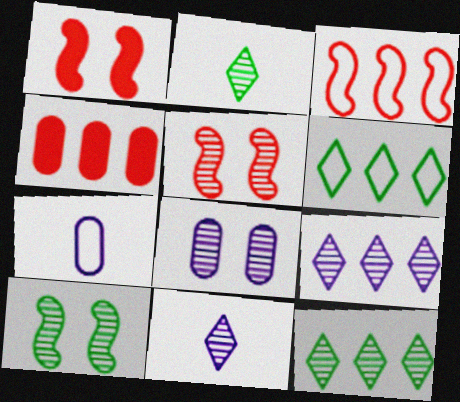[[1, 7, 12]]